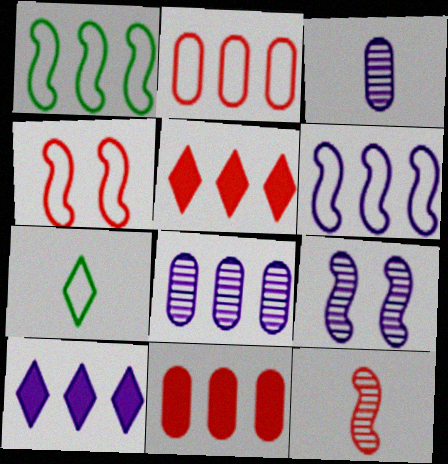[[1, 5, 8], 
[6, 8, 10], 
[7, 9, 11]]